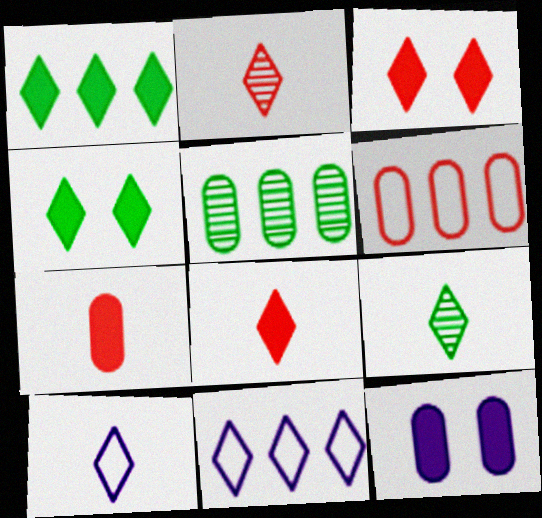[[2, 4, 11], 
[3, 9, 11], 
[8, 9, 10]]